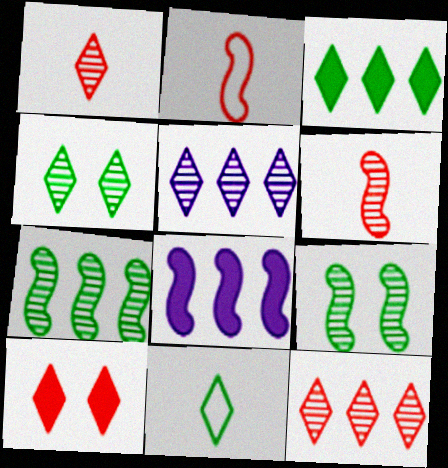[[1, 4, 5], 
[2, 8, 9], 
[3, 4, 11], 
[5, 10, 11]]